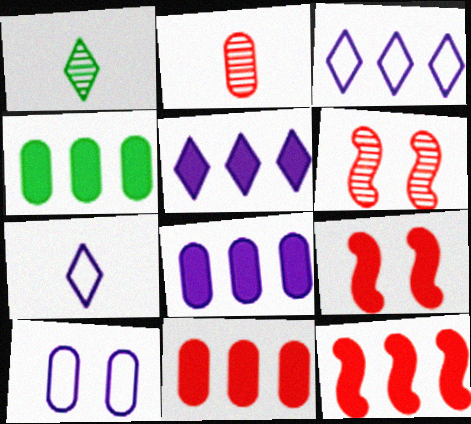[[1, 10, 12], 
[2, 4, 10], 
[4, 5, 12], 
[4, 6, 7], 
[4, 8, 11]]